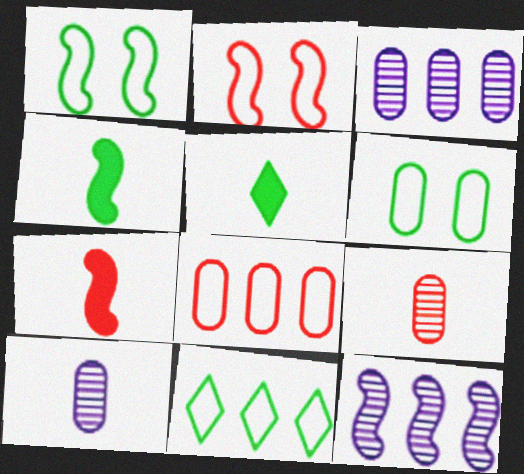[[1, 7, 12], 
[2, 3, 5], 
[2, 4, 12]]